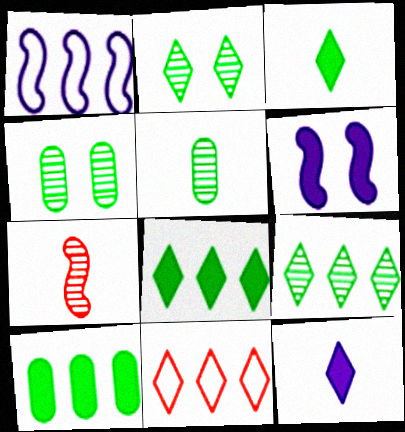[[2, 11, 12], 
[5, 6, 11]]